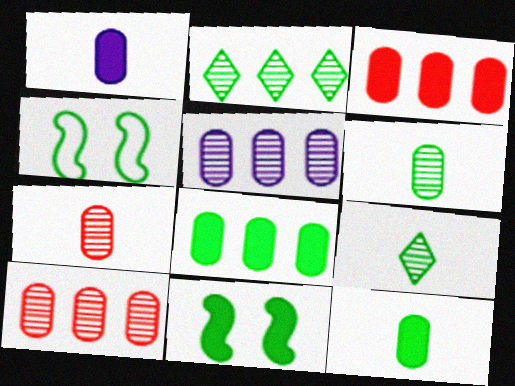[[2, 4, 12], 
[4, 8, 9]]